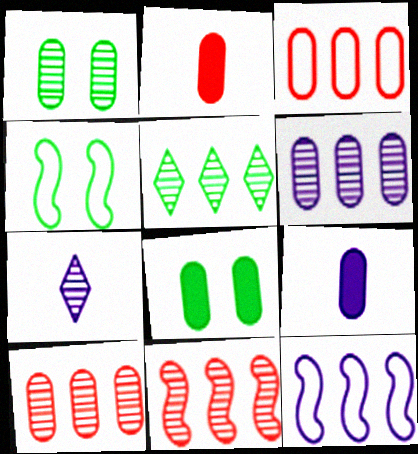[[1, 3, 9], 
[1, 7, 11], 
[5, 6, 11]]